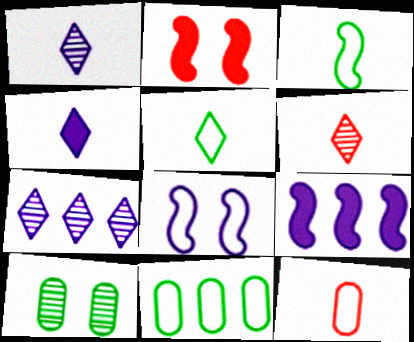[[1, 2, 11], 
[4, 5, 6]]